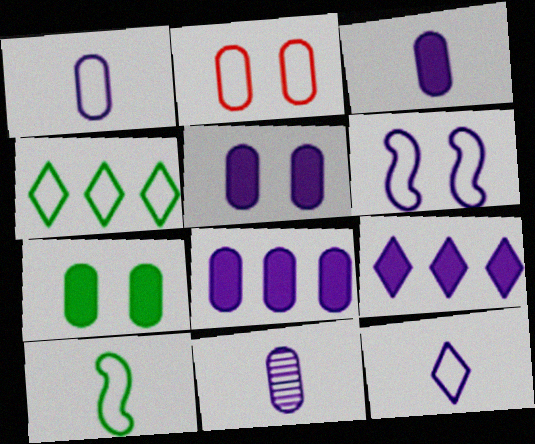[[1, 3, 11], 
[3, 5, 8], 
[6, 9, 11]]